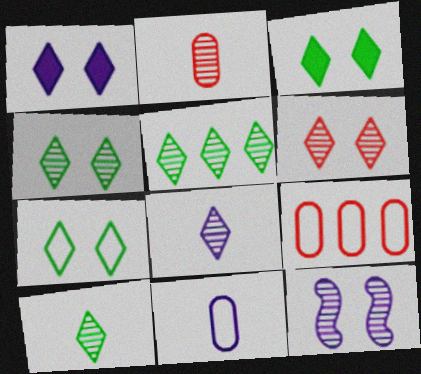[[1, 6, 7], 
[2, 5, 12], 
[3, 4, 7], 
[4, 5, 10], 
[5, 6, 8]]